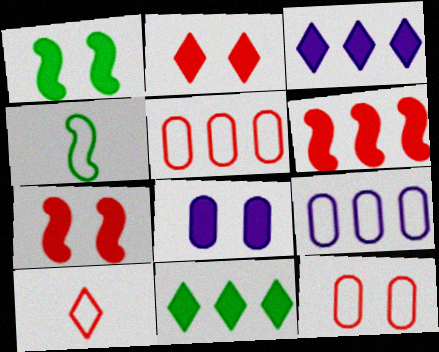[[1, 2, 8]]